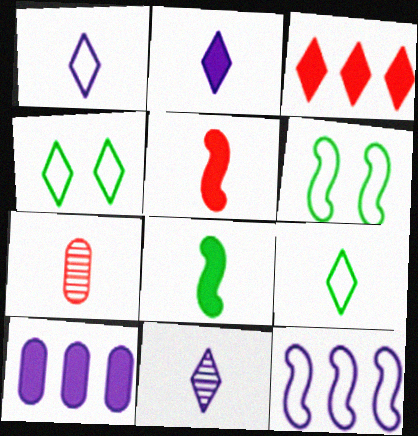[[1, 2, 11], 
[1, 7, 8], 
[3, 4, 11]]